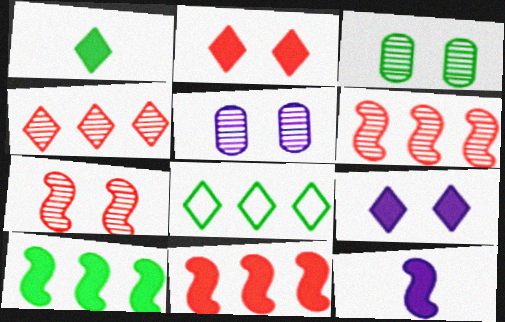[]